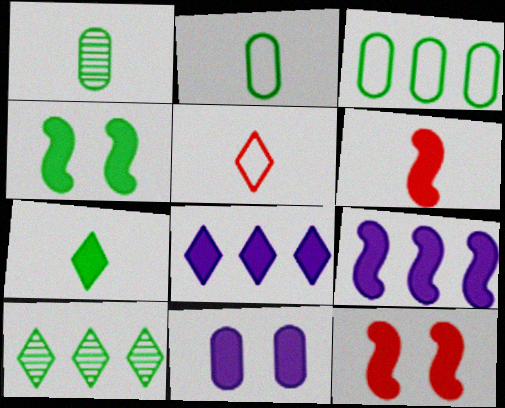[[2, 4, 10], 
[4, 6, 9]]